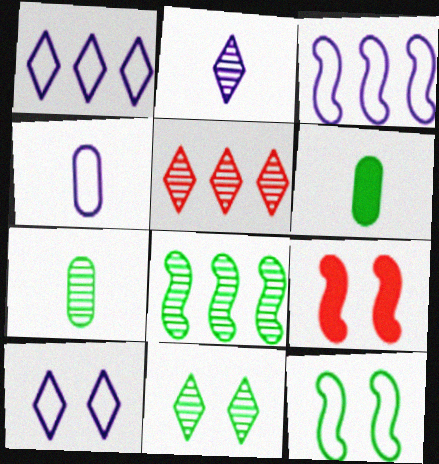[[1, 7, 9], 
[2, 5, 11], 
[3, 4, 10], 
[7, 8, 11]]